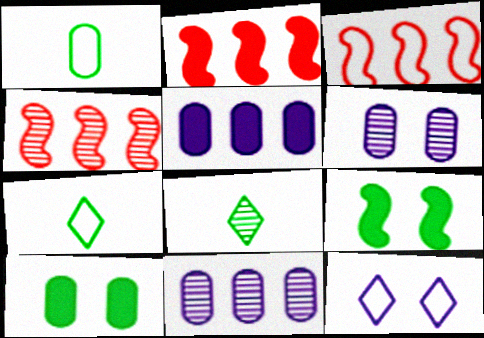[[1, 3, 12], 
[2, 3, 4], 
[2, 6, 7], 
[4, 6, 8]]